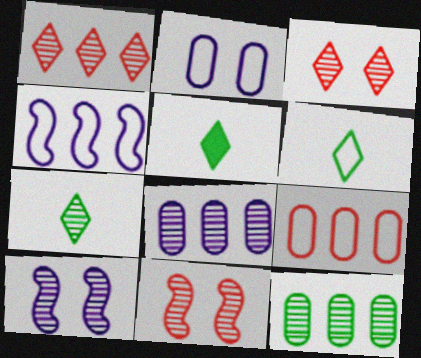[[5, 6, 7], 
[5, 9, 10], 
[7, 8, 11]]